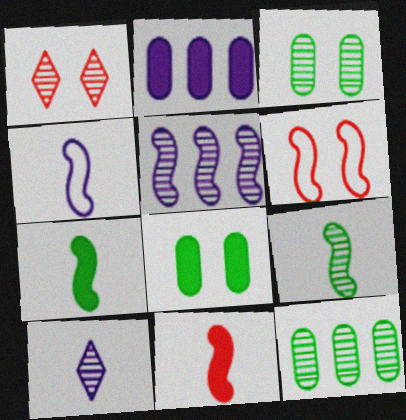[[4, 9, 11], 
[5, 6, 7]]